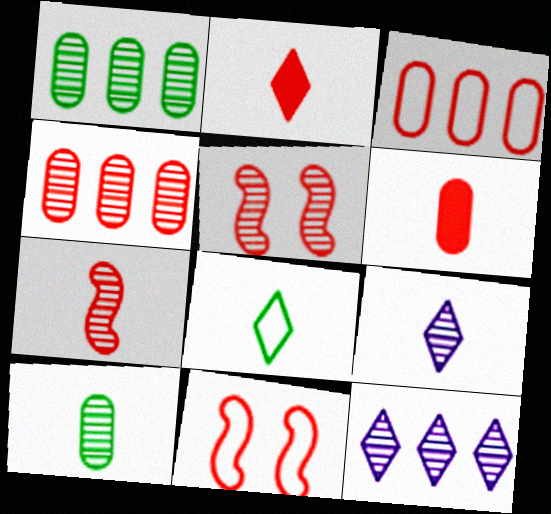[[1, 5, 9], 
[2, 3, 5], 
[2, 4, 11], 
[2, 8, 9], 
[5, 10, 12], 
[7, 9, 10]]